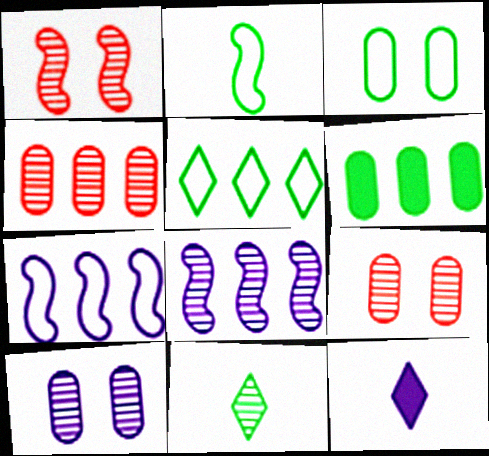[[2, 3, 5], 
[7, 10, 12], 
[8, 9, 11]]